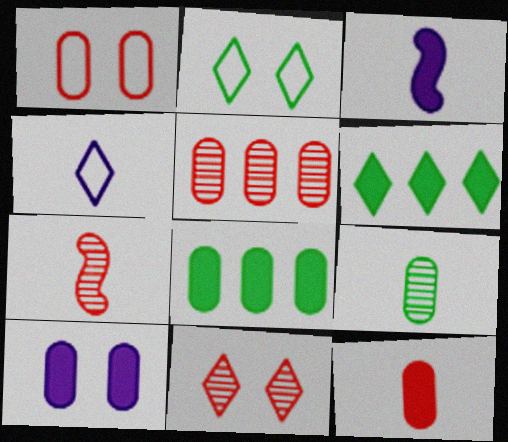[[1, 5, 12], 
[2, 3, 5], 
[4, 6, 11], 
[5, 7, 11], 
[8, 10, 12]]